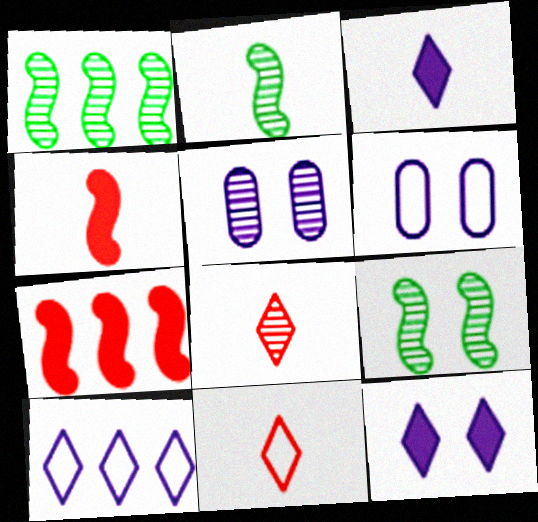[[1, 2, 9], 
[1, 5, 8]]